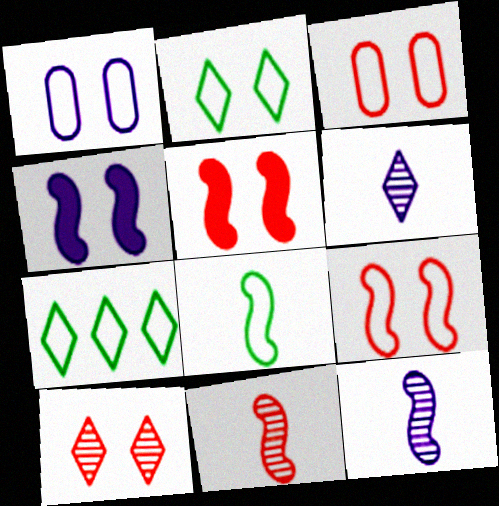[[1, 2, 9], 
[3, 5, 10]]